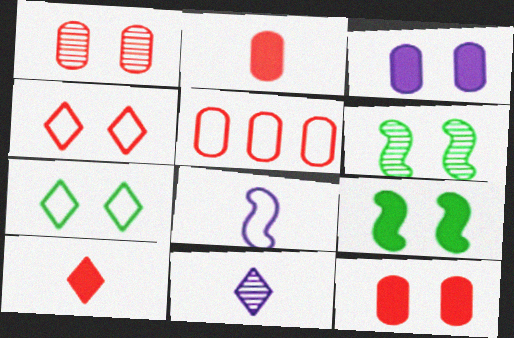[[1, 2, 5], 
[3, 4, 6], 
[5, 7, 8], 
[5, 9, 11]]